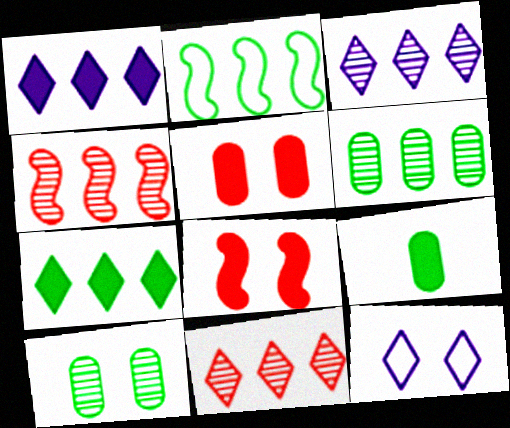[[1, 8, 9], 
[2, 6, 7], 
[3, 4, 6], 
[4, 9, 12], 
[8, 10, 12]]